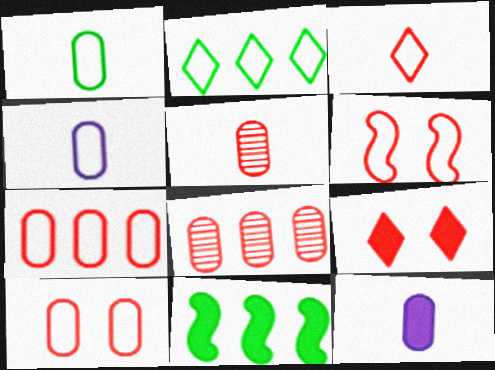[[1, 5, 12], 
[2, 4, 6], 
[3, 6, 7], 
[9, 11, 12]]